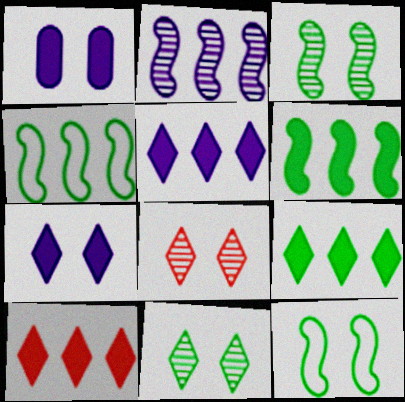[[1, 8, 12], 
[5, 9, 10]]